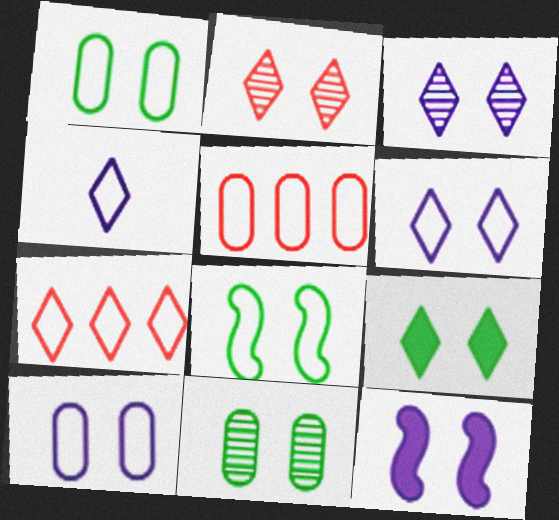[[1, 2, 12], 
[2, 6, 9], 
[3, 10, 12], 
[4, 5, 8], 
[8, 9, 11]]